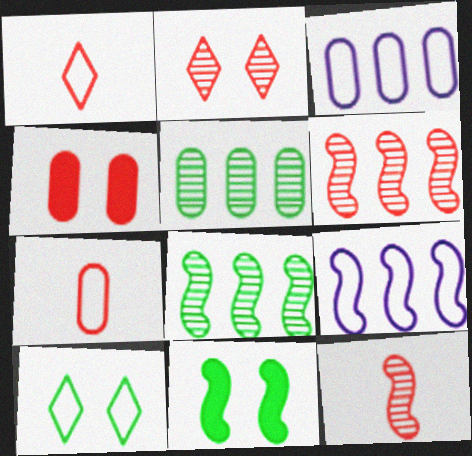[[1, 4, 6], 
[7, 9, 10], 
[9, 11, 12]]